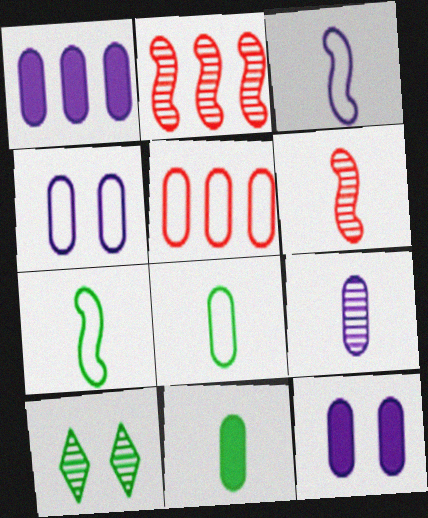[[1, 4, 9], 
[2, 9, 10], 
[4, 5, 8]]